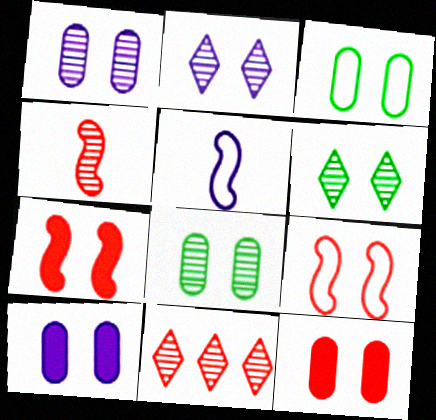[[1, 3, 12], 
[2, 3, 7], 
[6, 9, 10]]